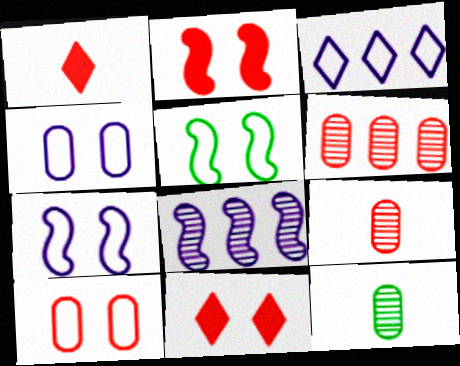[[2, 3, 12]]